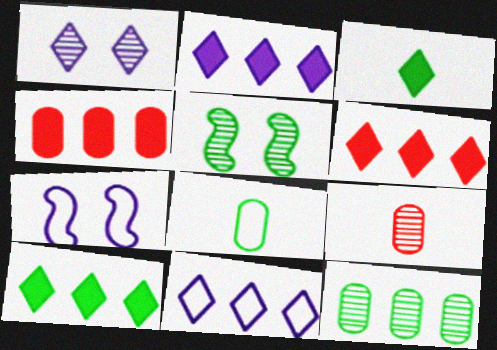[[2, 6, 10], 
[5, 8, 10], 
[7, 9, 10]]